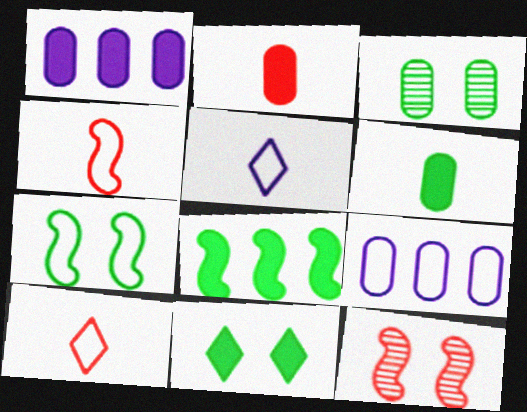[[2, 3, 9], 
[3, 7, 11], 
[6, 8, 11], 
[7, 9, 10]]